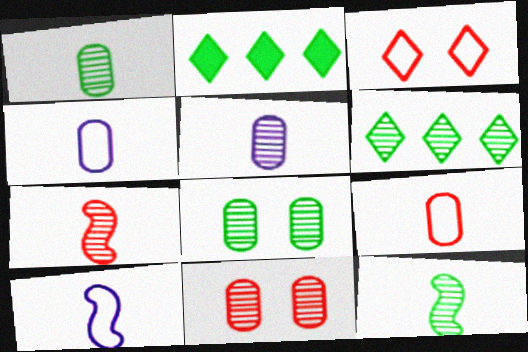[[2, 10, 11], 
[6, 8, 12]]